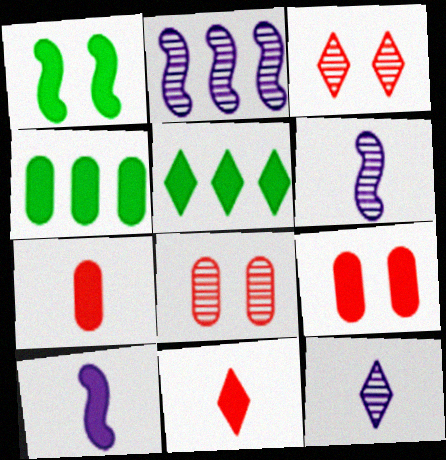[[5, 9, 10]]